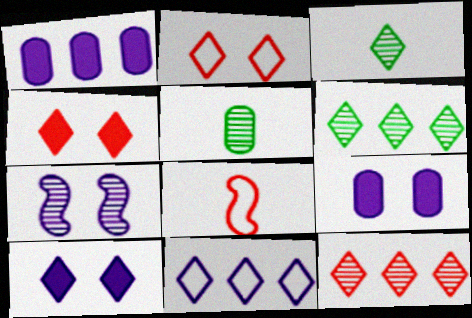[[3, 4, 11], 
[5, 7, 12], 
[6, 8, 9]]